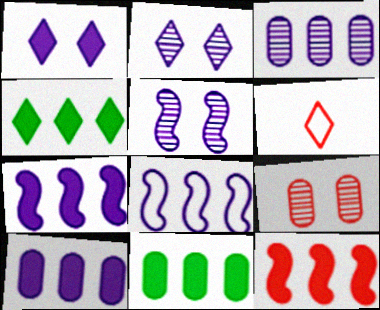[[2, 4, 6], 
[4, 10, 12], 
[5, 6, 11], 
[6, 9, 12]]